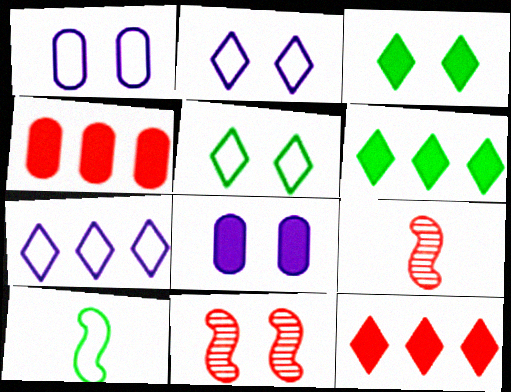[[1, 3, 11], 
[1, 6, 9], 
[5, 8, 11]]